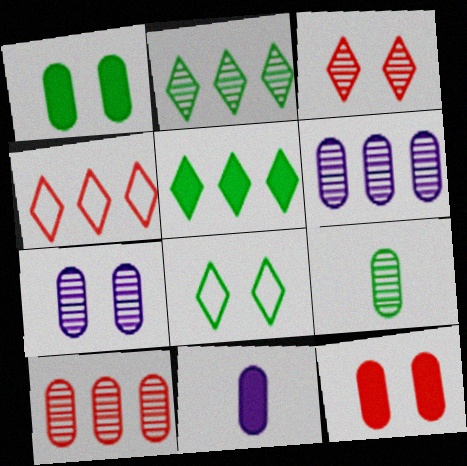[[7, 9, 10]]